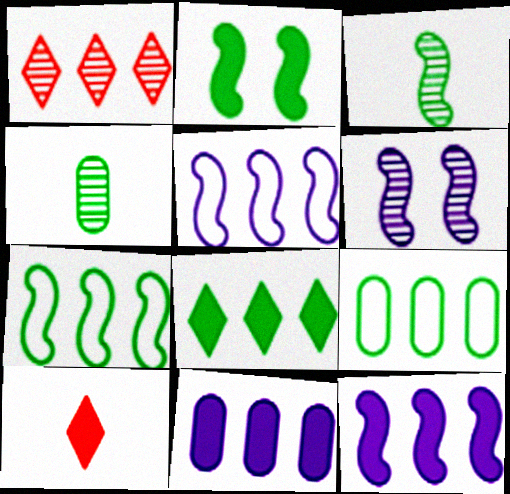[[1, 4, 6], 
[1, 7, 11], 
[1, 9, 12], 
[2, 3, 7], 
[2, 10, 11], 
[6, 9, 10]]